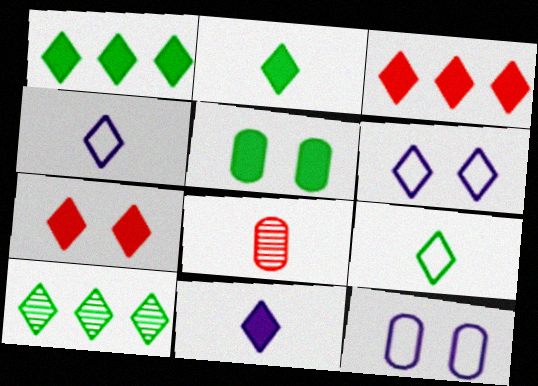[[1, 7, 11], 
[4, 7, 10]]